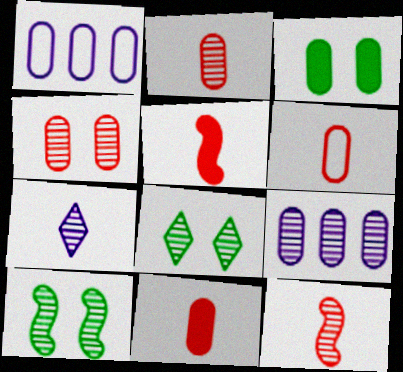[[1, 2, 3], 
[1, 5, 8], 
[2, 6, 11], 
[3, 6, 9], 
[8, 9, 12]]